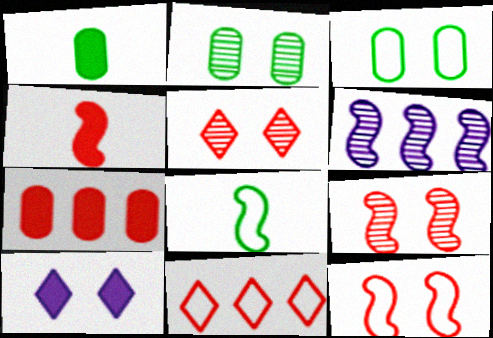[[2, 10, 12], 
[3, 9, 10]]